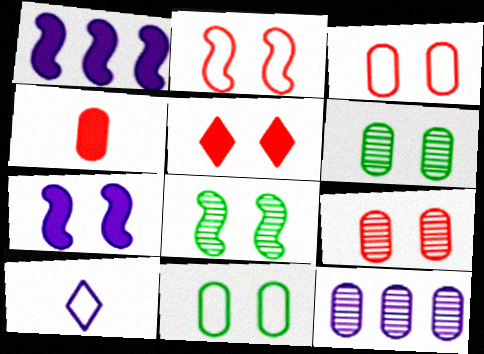[[2, 5, 9], 
[2, 7, 8], 
[4, 11, 12], 
[7, 10, 12]]